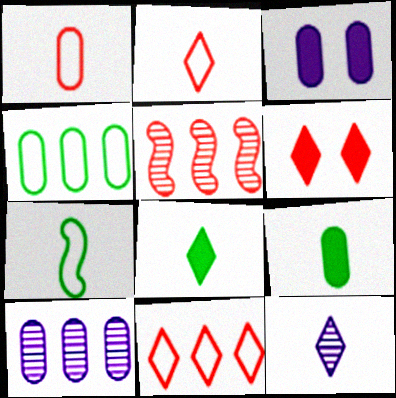[[1, 5, 6], 
[2, 8, 12], 
[6, 7, 10]]